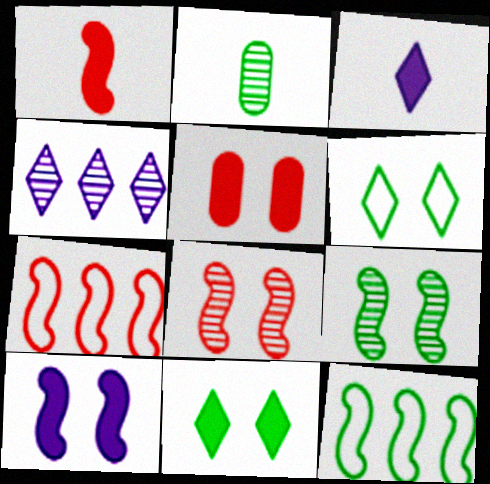[[1, 7, 8], 
[2, 4, 8], 
[2, 11, 12], 
[5, 10, 11]]